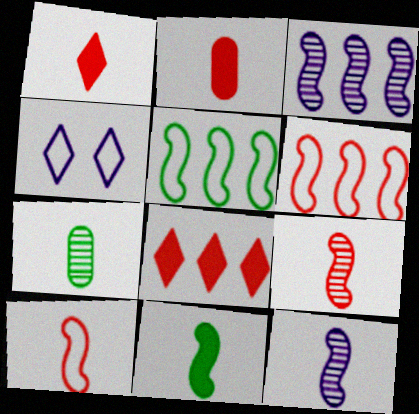[[10, 11, 12]]